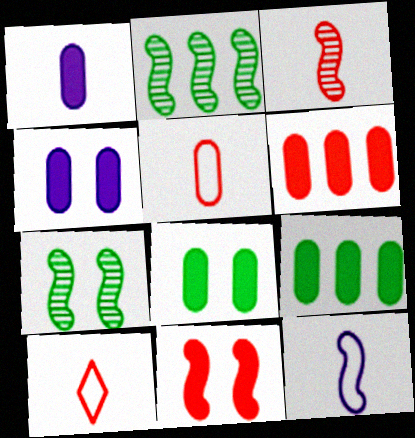[[1, 6, 8], 
[2, 4, 10], 
[2, 11, 12]]